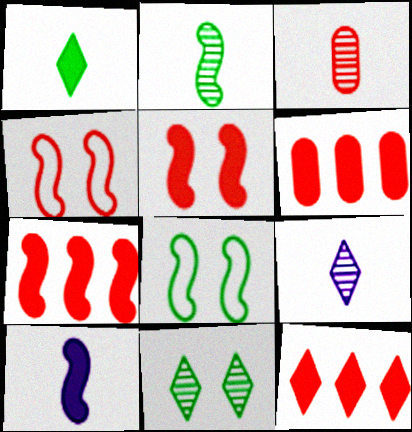[[2, 3, 9], 
[3, 4, 12], 
[6, 7, 12], 
[6, 8, 9]]